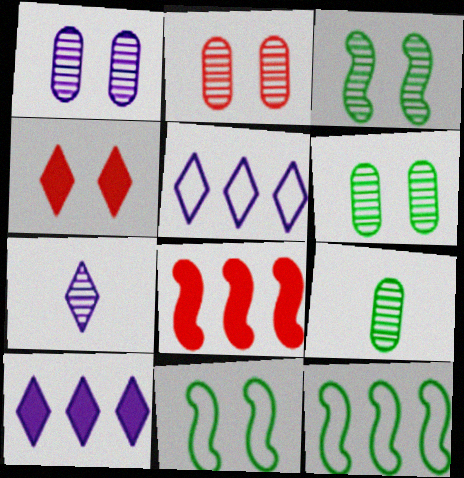[[1, 2, 6], 
[1, 4, 11]]